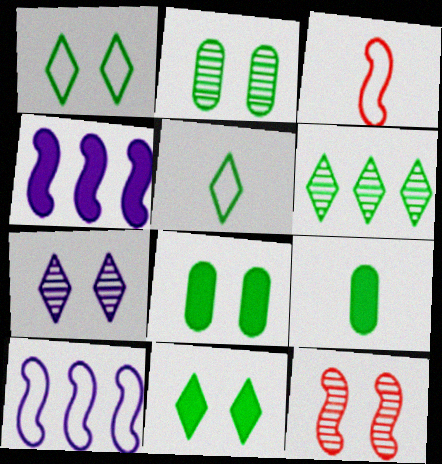[[2, 7, 12], 
[5, 6, 11]]